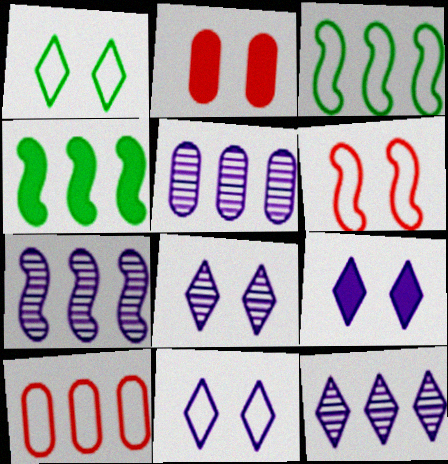[[4, 10, 12], 
[5, 7, 12], 
[8, 9, 11]]